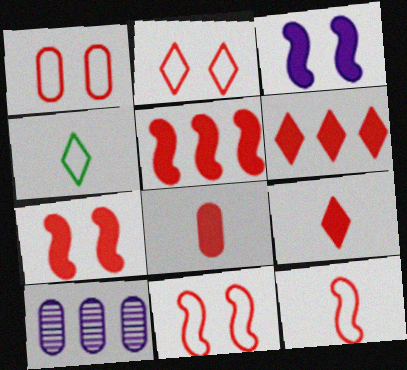[[1, 2, 11], 
[4, 7, 10], 
[6, 7, 8]]